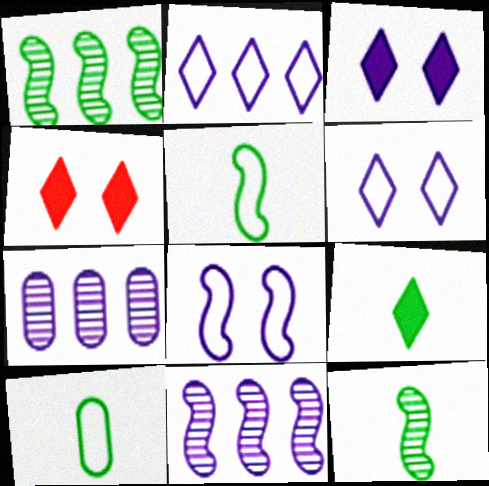[[4, 5, 7], 
[4, 10, 11], 
[9, 10, 12]]